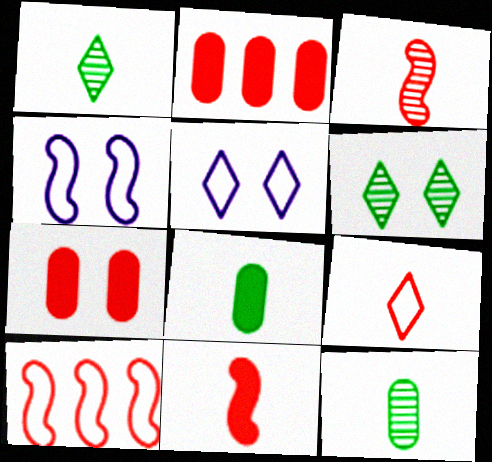[[1, 2, 4], 
[4, 6, 7]]